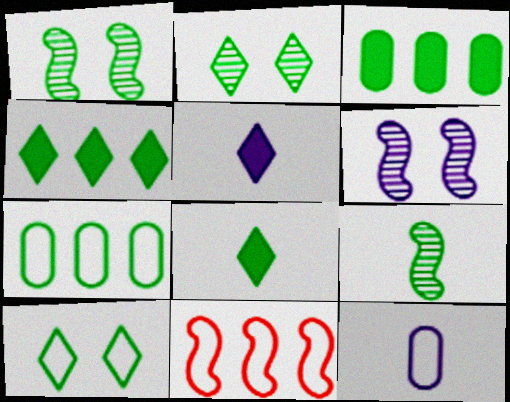[[1, 7, 8], 
[3, 9, 10], 
[10, 11, 12]]